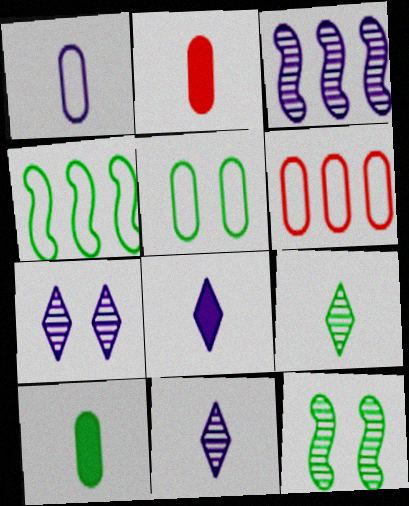[[1, 5, 6], 
[2, 4, 7], 
[6, 8, 12]]